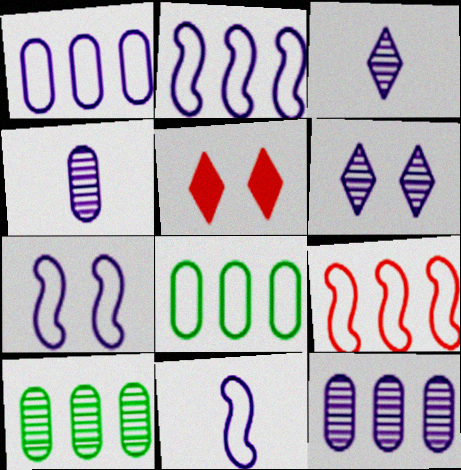[[2, 7, 11], 
[5, 10, 11]]